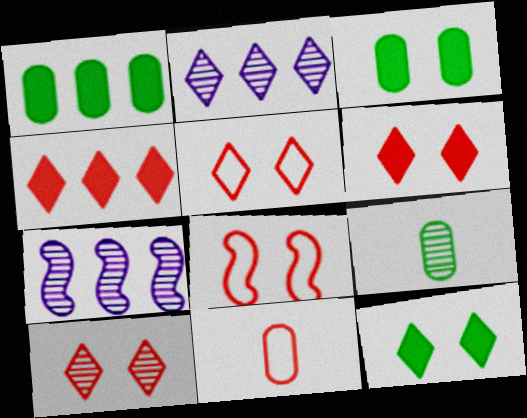[[5, 6, 10], 
[7, 9, 10], 
[7, 11, 12]]